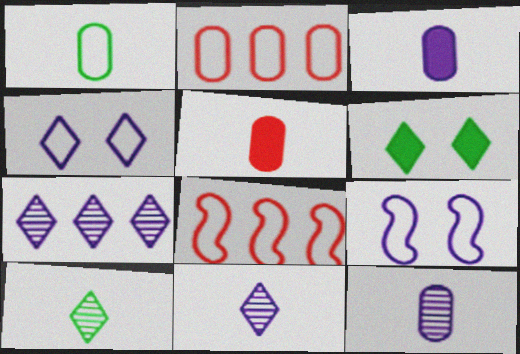[[1, 4, 8], 
[1, 5, 12], 
[3, 7, 9], 
[6, 8, 12]]